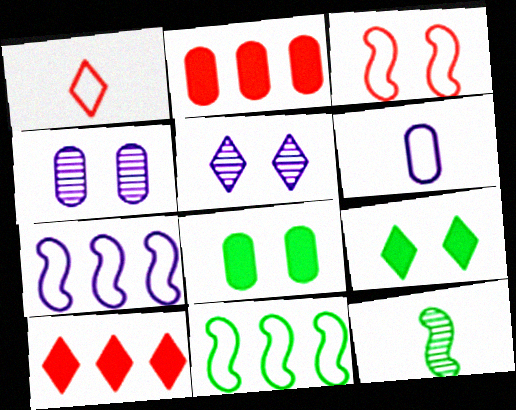[[3, 4, 9], 
[3, 5, 8]]